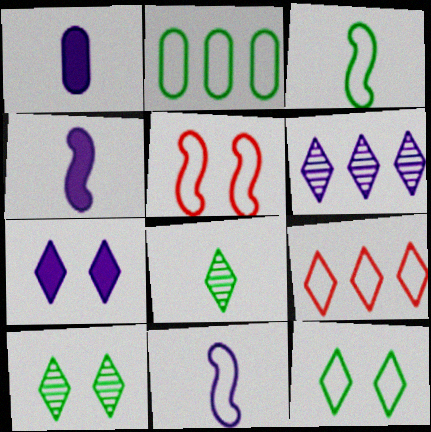[[2, 3, 12], 
[7, 8, 9]]